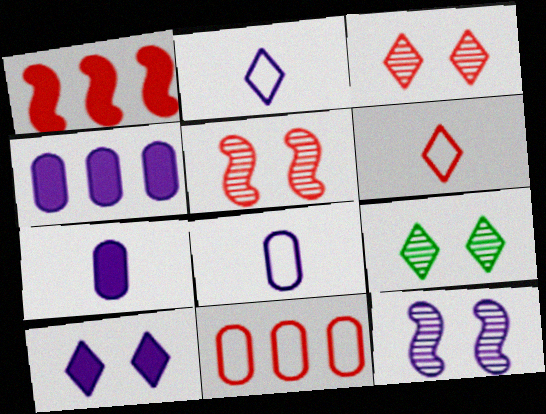[[1, 8, 9], 
[2, 4, 12]]